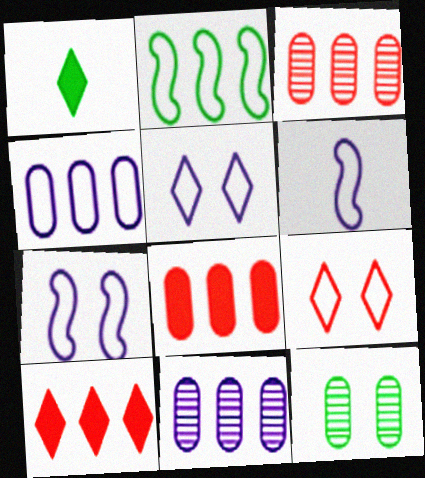[[1, 2, 12], 
[1, 3, 7], 
[2, 10, 11], 
[4, 5, 6], 
[6, 10, 12]]